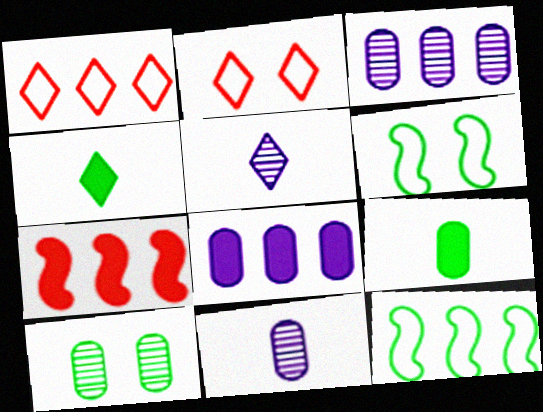[[4, 10, 12]]